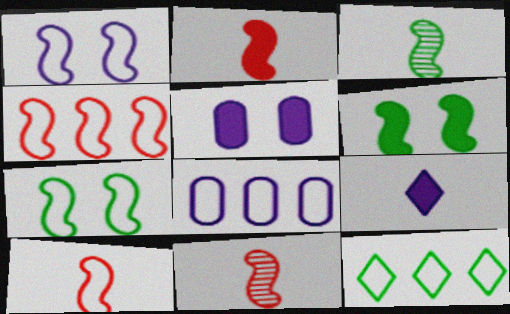[[2, 10, 11], 
[4, 8, 12], 
[5, 11, 12]]